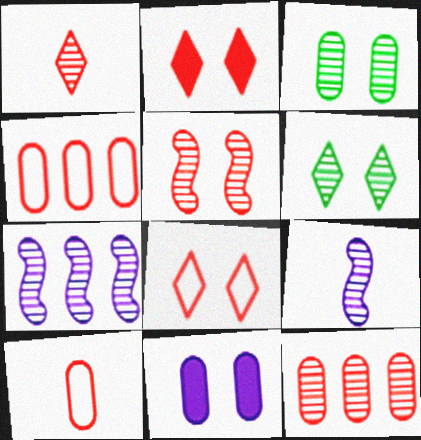[[1, 3, 7], 
[1, 5, 12], 
[6, 9, 12]]